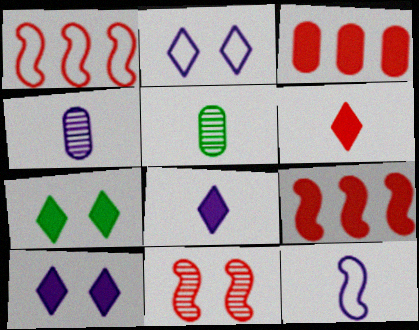[[1, 4, 7], 
[1, 5, 10], 
[2, 5, 9], 
[4, 8, 12], 
[5, 6, 12]]